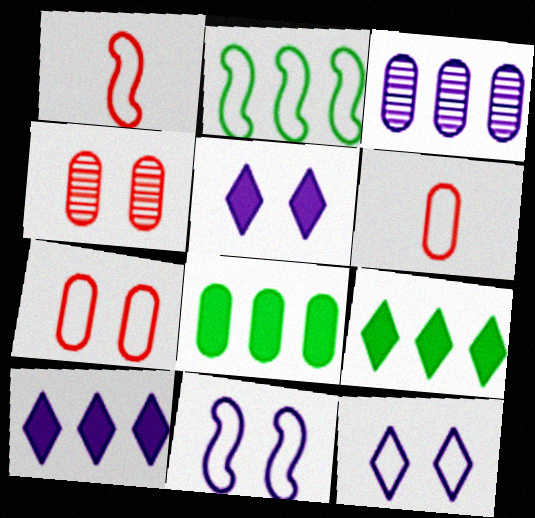[[1, 2, 11], 
[2, 6, 12]]